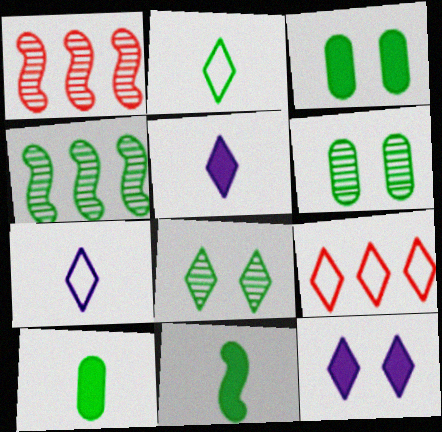[[1, 3, 7], 
[2, 3, 4], 
[5, 8, 9]]